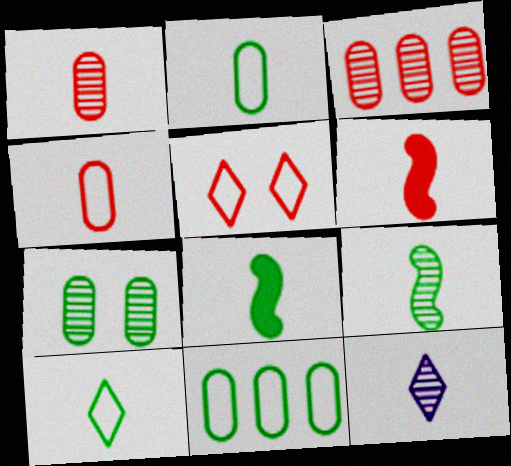[[1, 9, 12], 
[2, 6, 12], 
[3, 5, 6], 
[4, 8, 12]]